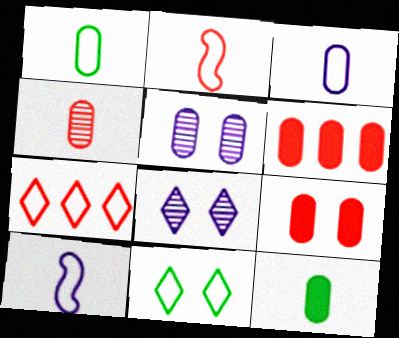[[1, 5, 6], 
[3, 4, 12]]